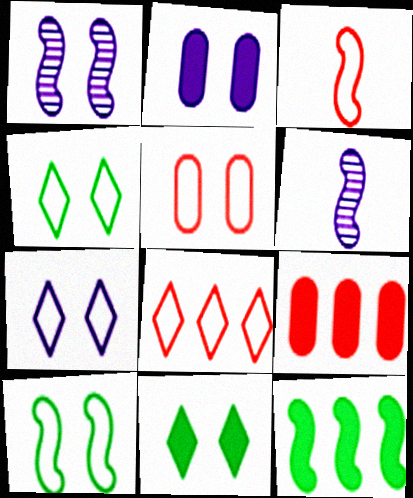[[1, 2, 7], 
[1, 3, 12], 
[1, 5, 11], 
[3, 5, 8], 
[4, 6, 9], 
[5, 7, 10]]